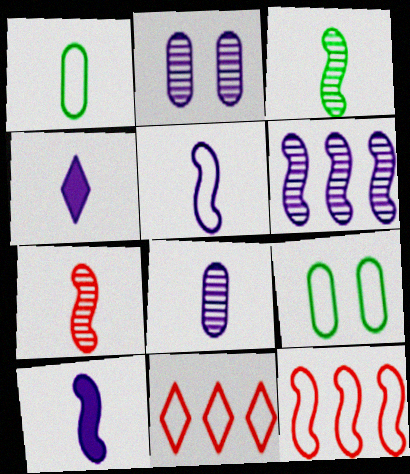[[1, 4, 7], 
[4, 5, 8], 
[5, 9, 11]]